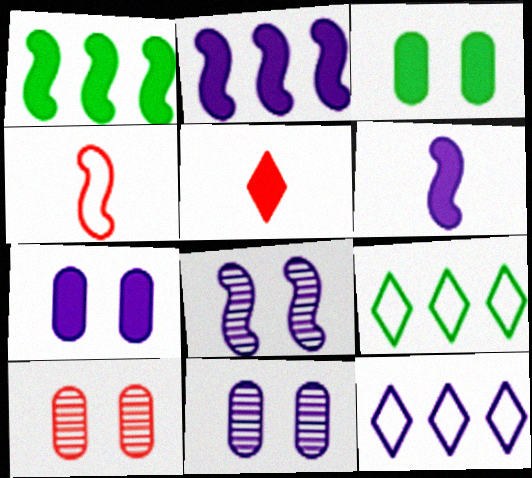[[1, 4, 8], 
[1, 5, 7], 
[2, 3, 5], 
[6, 9, 10], 
[6, 11, 12]]